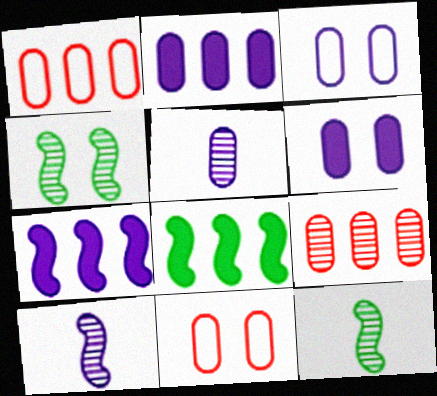[[2, 3, 5]]